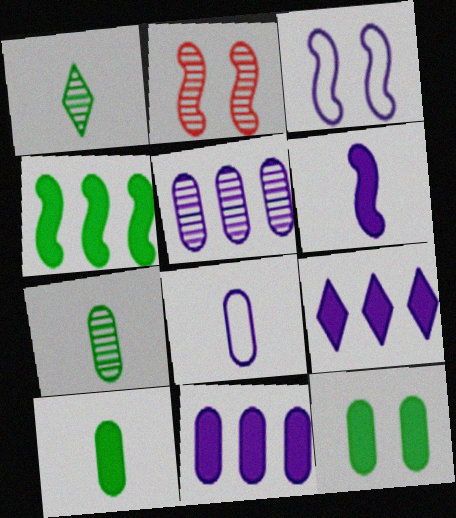[[1, 2, 5]]